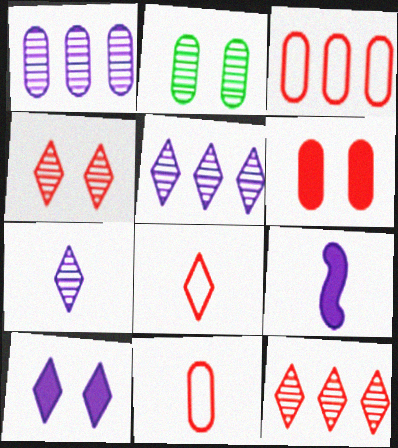[]